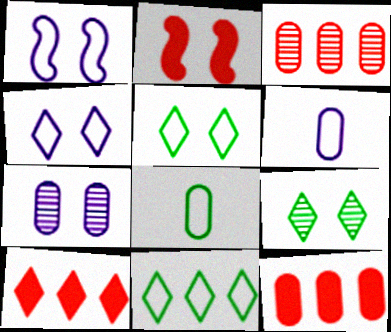[[2, 5, 7], 
[7, 8, 12]]